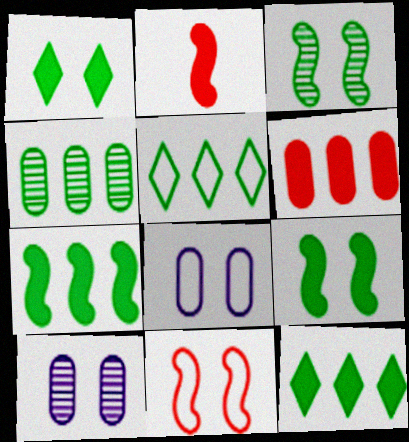[[1, 10, 11], 
[2, 5, 10], 
[4, 5, 7]]